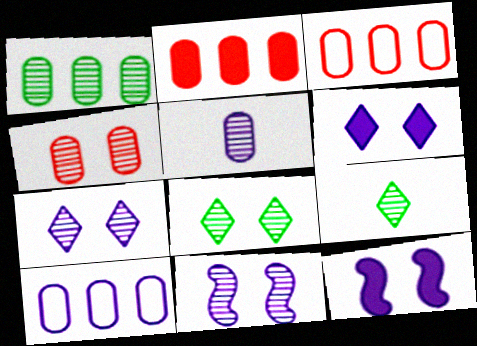[[1, 2, 10], 
[1, 4, 5], 
[3, 9, 12], 
[4, 8, 11]]